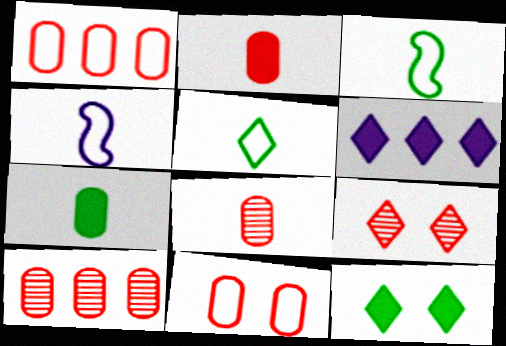[[2, 10, 11], 
[4, 10, 12], 
[5, 6, 9]]